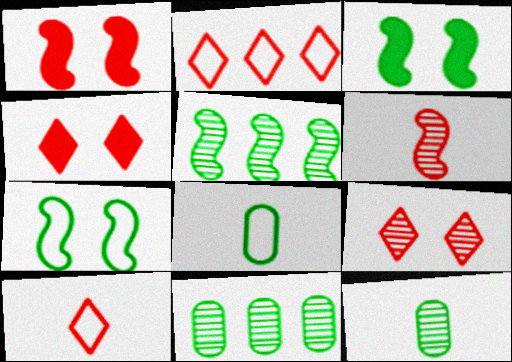[]